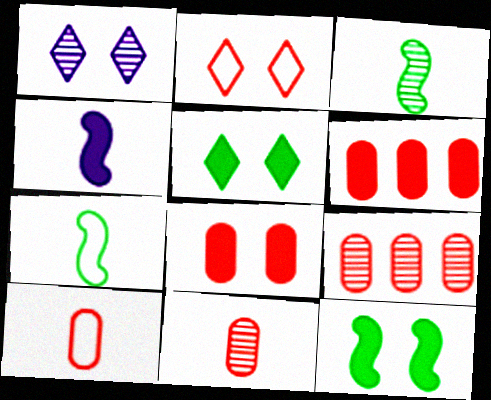[[1, 2, 5], 
[1, 3, 9], 
[1, 6, 7], 
[4, 5, 6], 
[8, 9, 10]]